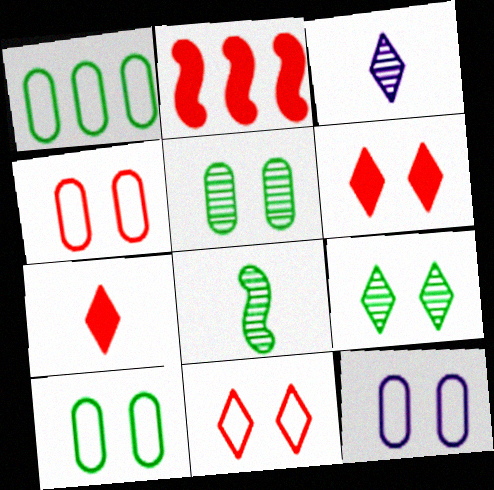[[2, 3, 10], 
[4, 10, 12]]